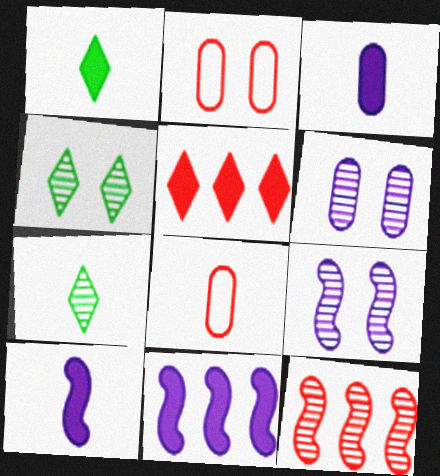[[2, 7, 11], 
[4, 8, 11], 
[6, 7, 12], 
[7, 8, 10]]